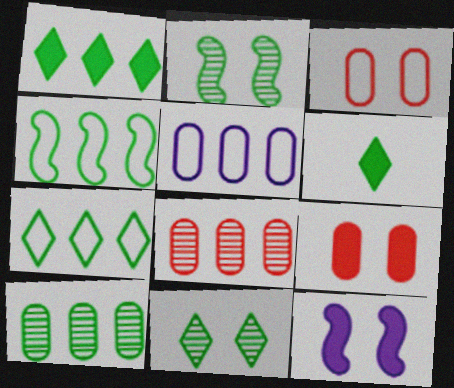[[1, 4, 10], 
[3, 11, 12], 
[6, 7, 11]]